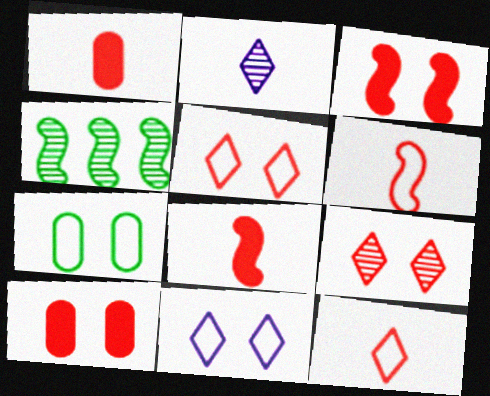[[1, 4, 11]]